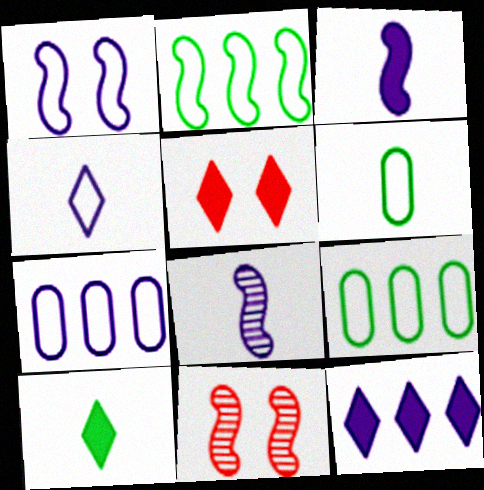[[1, 4, 7], 
[2, 3, 11], 
[5, 8, 9], 
[5, 10, 12], 
[6, 11, 12], 
[7, 10, 11]]